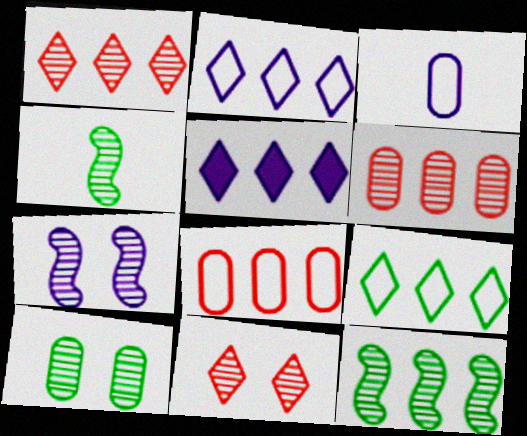[[1, 5, 9], 
[3, 5, 7], 
[5, 8, 12], 
[7, 10, 11]]